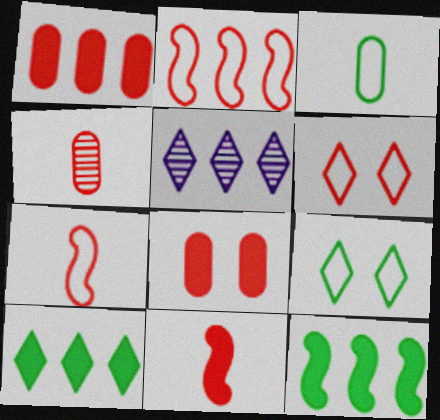[]